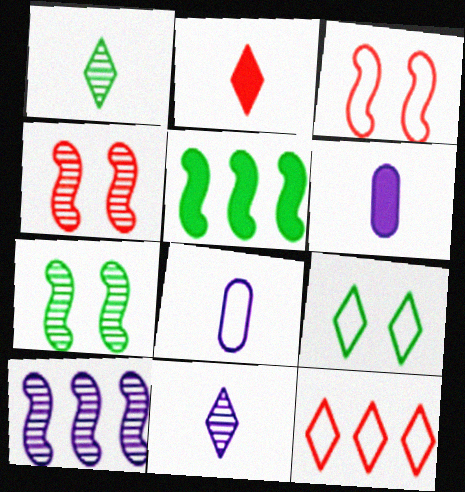[[6, 7, 12]]